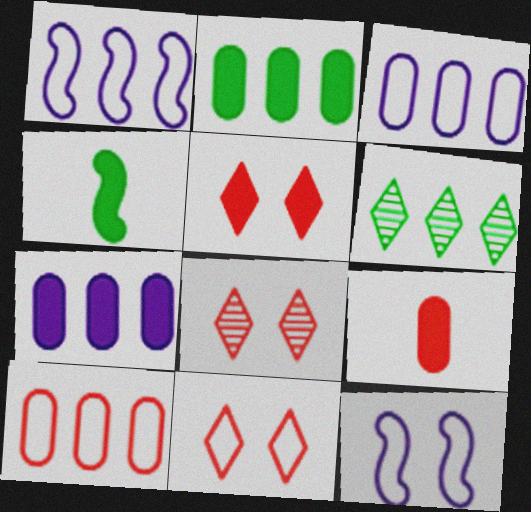[[3, 4, 8], 
[4, 5, 7], 
[5, 8, 11], 
[6, 9, 12]]